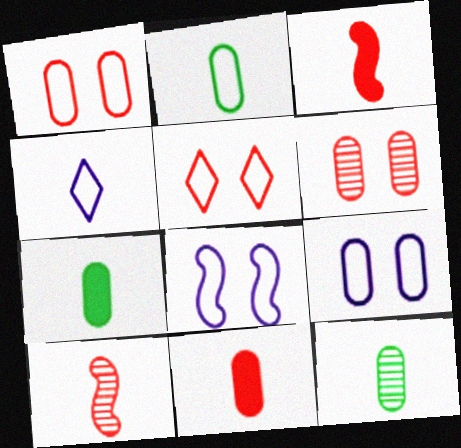[[2, 7, 12], 
[3, 4, 12], 
[4, 7, 10]]